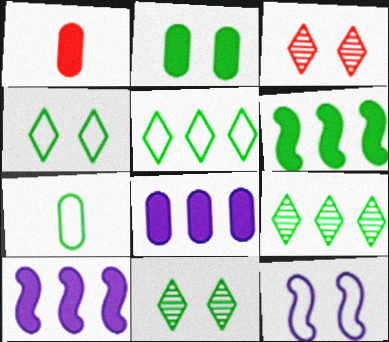[[1, 2, 8], 
[1, 9, 12], 
[2, 3, 12], 
[3, 7, 10], 
[6, 7, 11]]